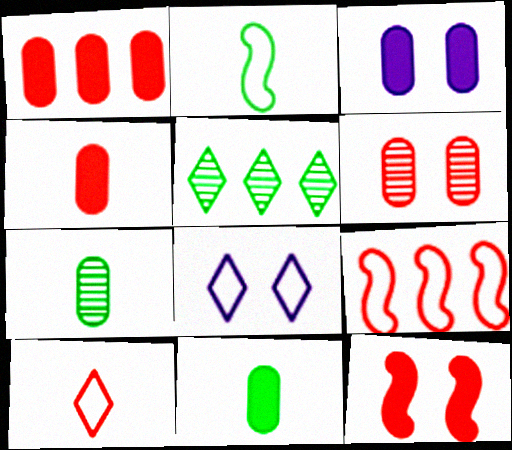[[1, 3, 11]]